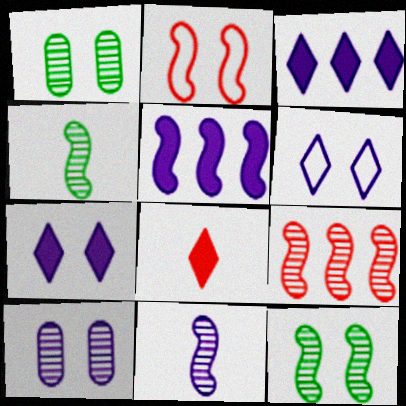[[1, 2, 7], 
[2, 4, 5], 
[9, 11, 12]]